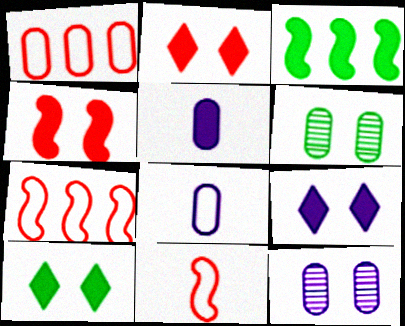[[1, 5, 6], 
[2, 3, 5], 
[2, 9, 10]]